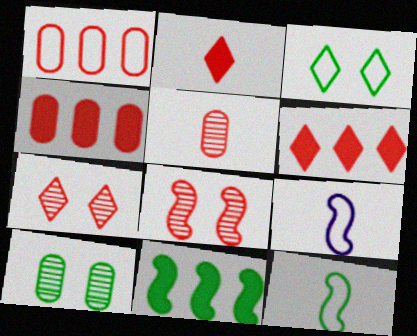[[1, 2, 8], 
[1, 3, 9], 
[6, 9, 10], 
[8, 9, 11]]